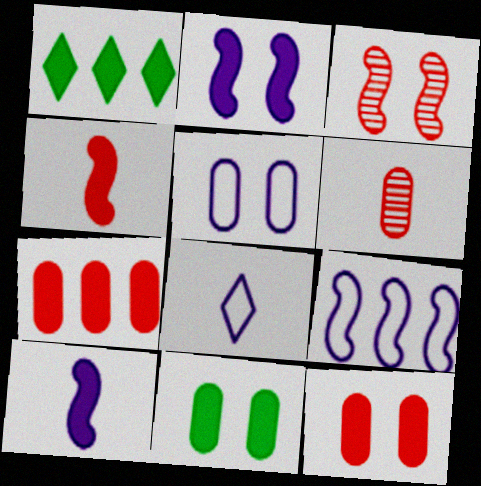[[1, 10, 12], 
[5, 8, 9]]